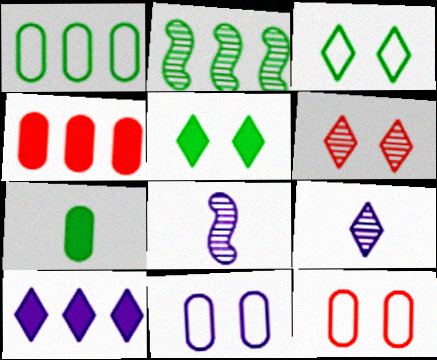[[2, 3, 7], 
[3, 4, 8], 
[8, 10, 11]]